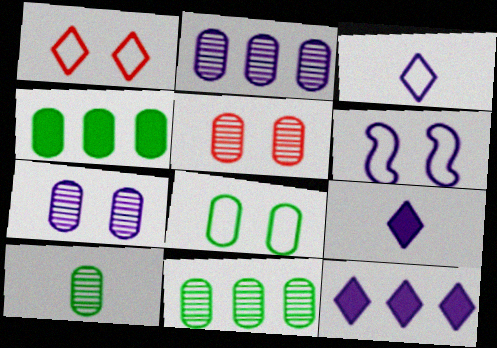[[1, 6, 8], 
[2, 5, 10], 
[2, 6, 9], 
[4, 8, 10]]